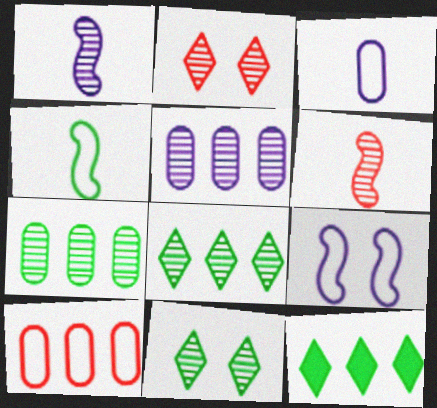[[1, 2, 7], 
[5, 6, 11]]